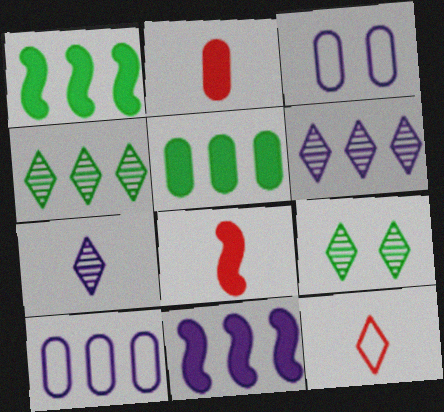[[3, 4, 8], 
[3, 7, 11], 
[6, 10, 11], 
[8, 9, 10]]